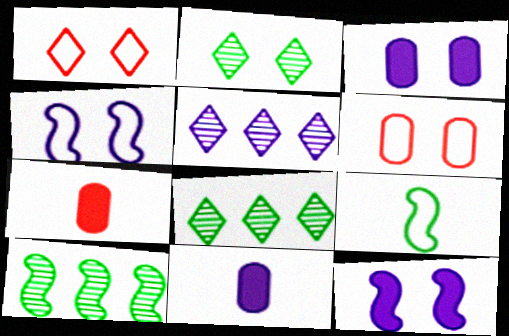[[1, 10, 11], 
[2, 6, 12], 
[4, 5, 11], 
[4, 7, 8]]